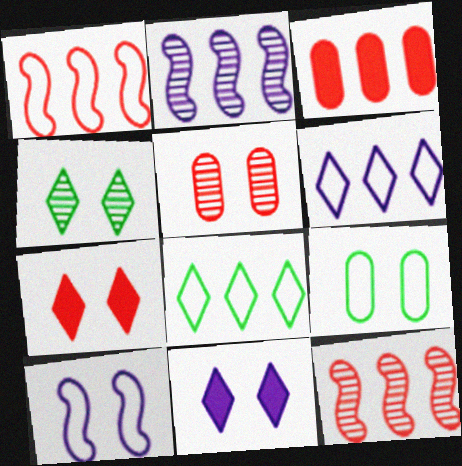[[2, 3, 8]]